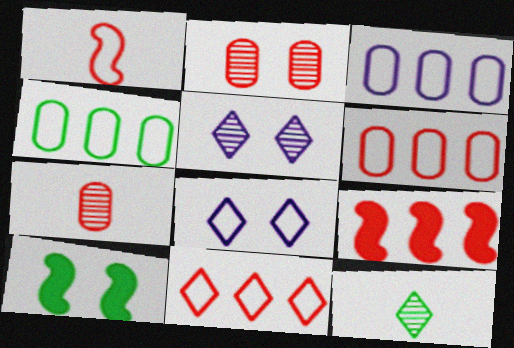[[1, 4, 8], 
[2, 8, 10], 
[3, 4, 6], 
[4, 10, 12]]